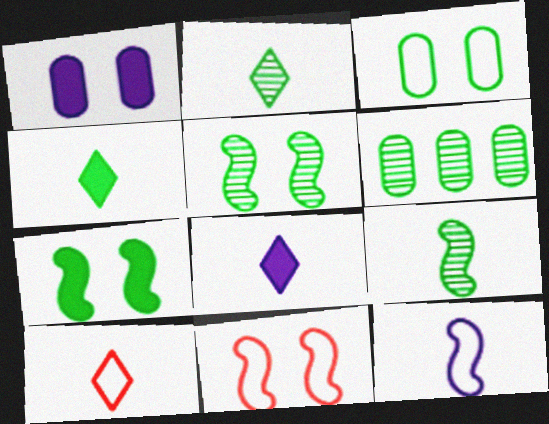[[2, 5, 6], 
[2, 8, 10], 
[6, 8, 11]]